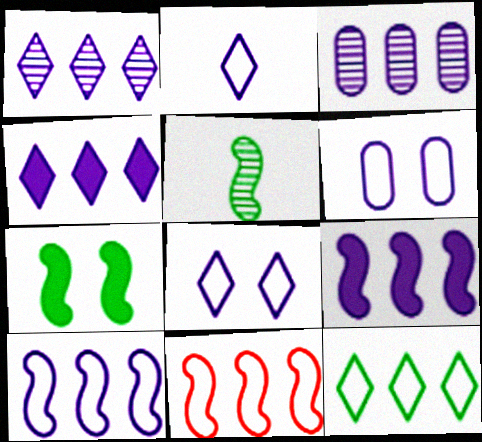[[2, 6, 10], 
[3, 4, 10]]